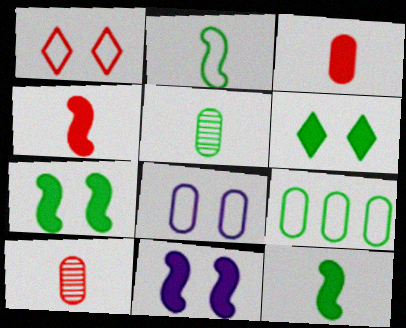[]